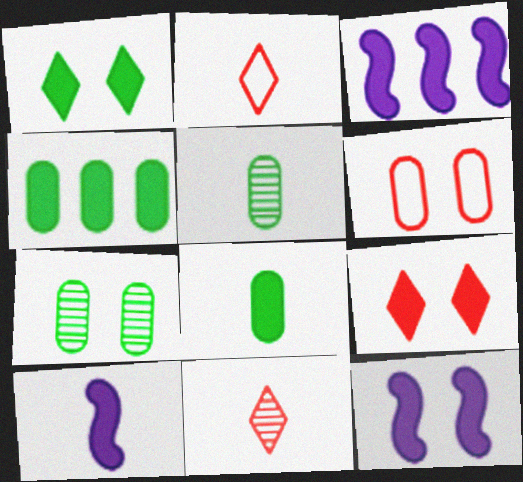[[2, 3, 7], 
[2, 5, 10], 
[3, 8, 9], 
[3, 10, 12], 
[4, 9, 10]]